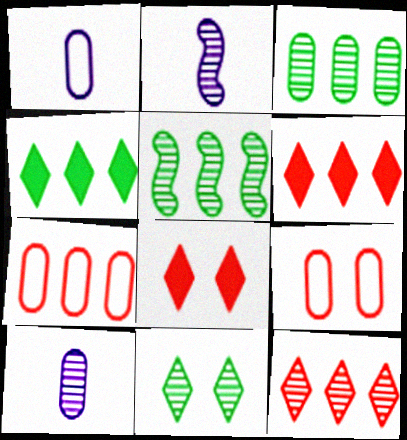[[1, 5, 8], 
[2, 4, 9]]